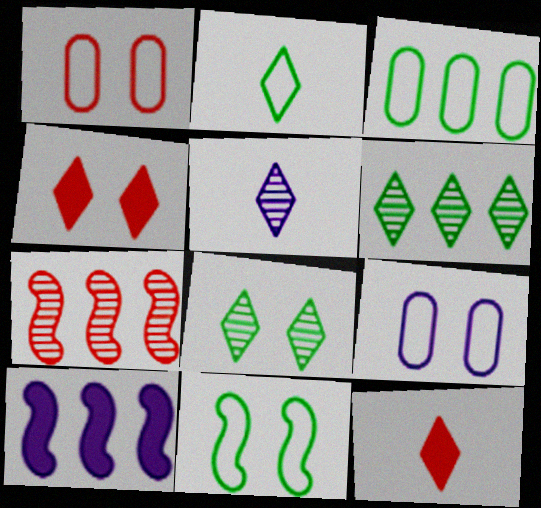[[1, 7, 12], 
[2, 3, 11], 
[2, 5, 12], 
[5, 9, 10]]